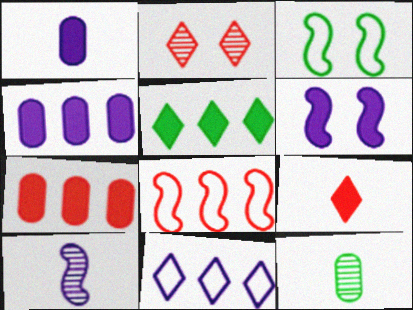[[3, 5, 12]]